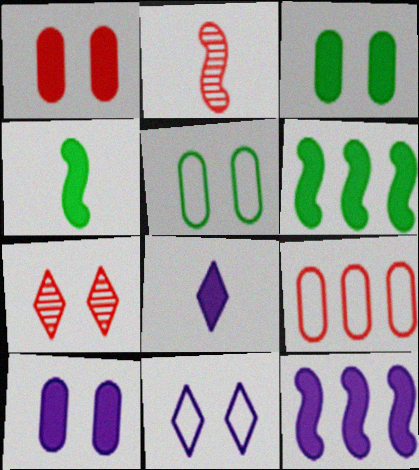[[1, 3, 10], 
[1, 6, 8], 
[8, 10, 12]]